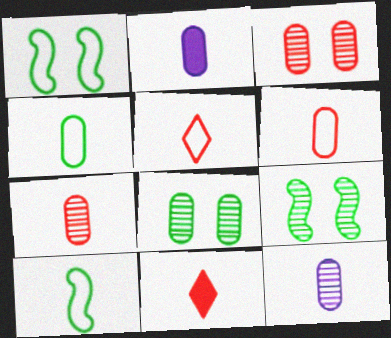[[2, 4, 7], 
[10, 11, 12]]